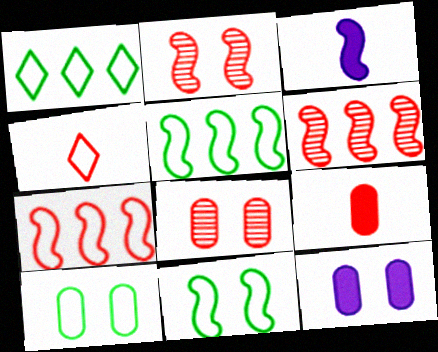[[1, 3, 8], 
[2, 3, 5], 
[3, 6, 11], 
[8, 10, 12]]